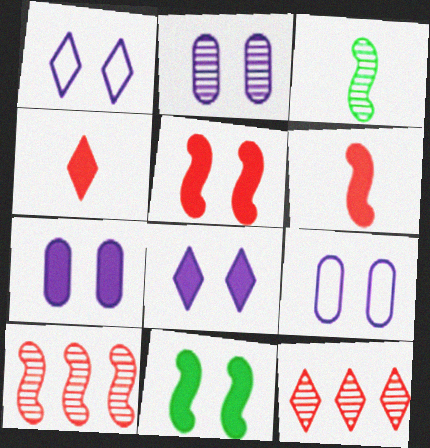[[2, 3, 12], 
[2, 7, 9]]